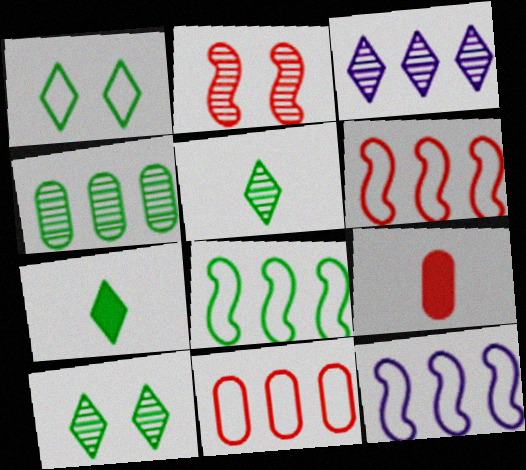[[6, 8, 12], 
[9, 10, 12]]